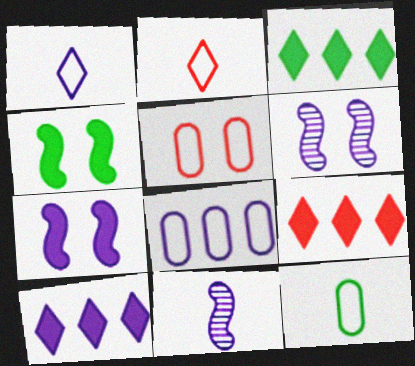[[3, 5, 11], 
[3, 9, 10], 
[5, 8, 12], 
[6, 9, 12]]